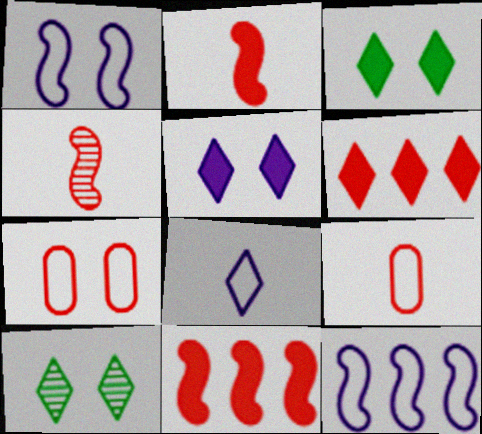[[4, 6, 7], 
[6, 8, 10]]